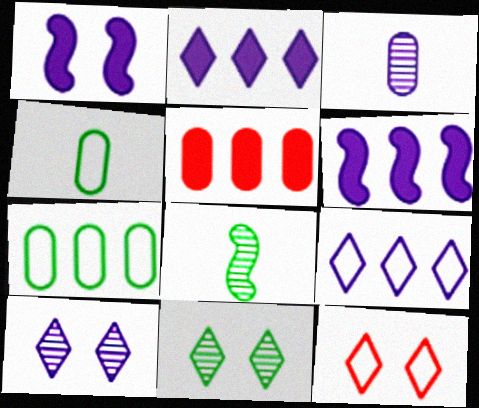[[1, 3, 9]]